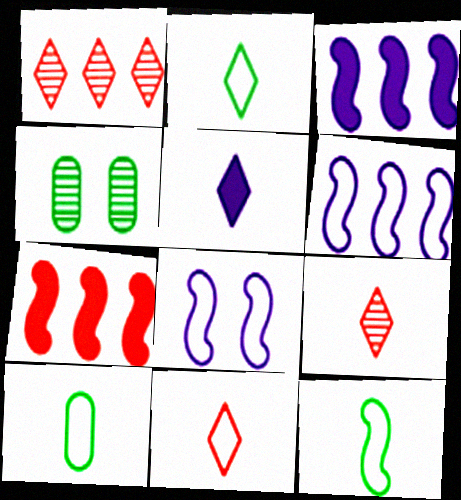[[2, 5, 9], 
[2, 10, 12], 
[3, 4, 11]]